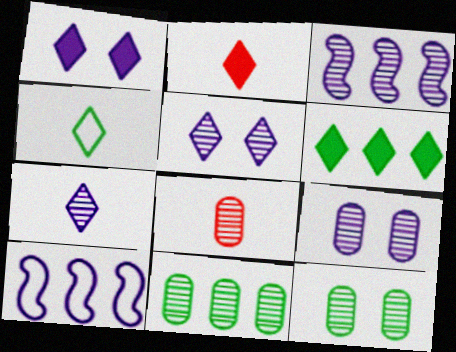[[1, 2, 6], 
[2, 4, 7], 
[2, 10, 12], 
[3, 7, 9], 
[8, 9, 11]]